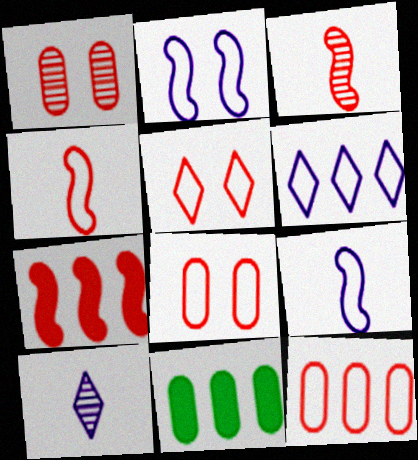[[4, 5, 12]]